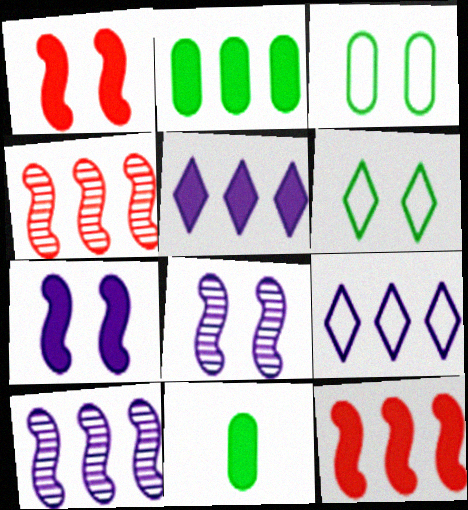[[1, 5, 11], 
[2, 4, 9], 
[2, 5, 12]]